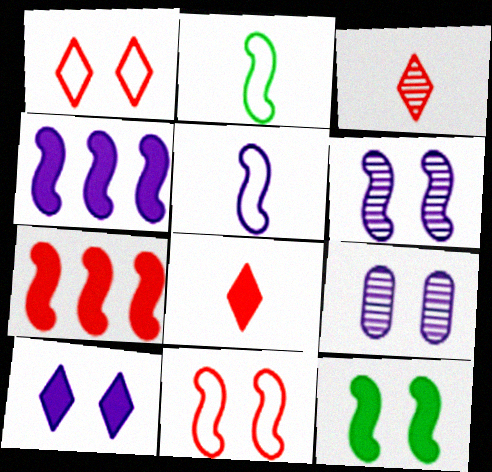[[1, 9, 12], 
[2, 6, 7], 
[4, 5, 6], 
[6, 11, 12]]